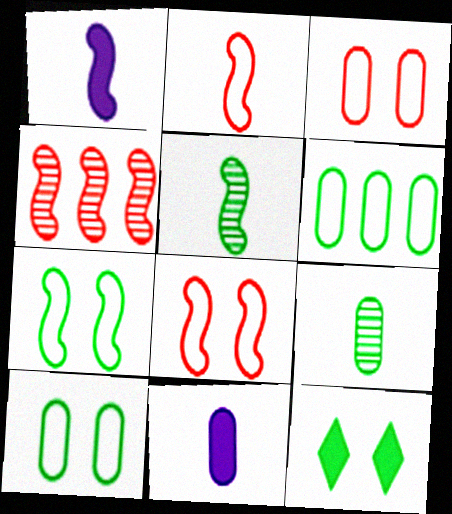[[1, 2, 5], 
[1, 4, 7], 
[5, 6, 12]]